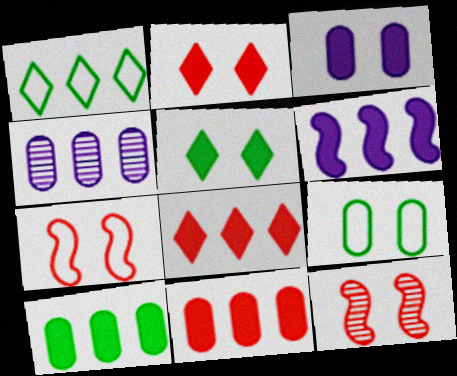[[6, 8, 10]]